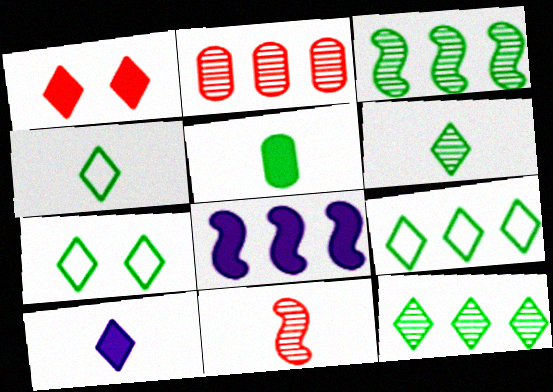[[1, 5, 8], 
[2, 8, 9], 
[3, 5, 7], 
[4, 7, 9]]